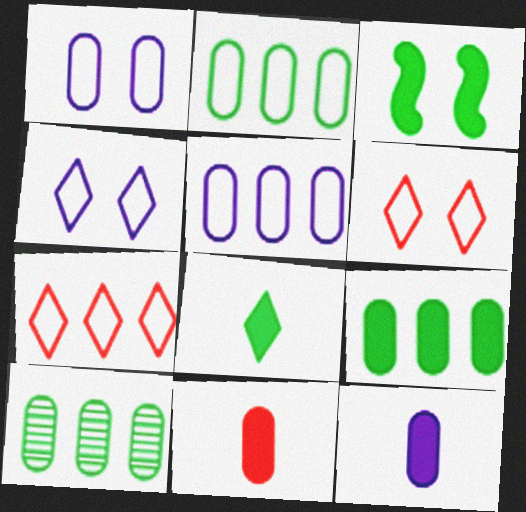[[1, 10, 11], 
[2, 9, 10], 
[3, 8, 9]]